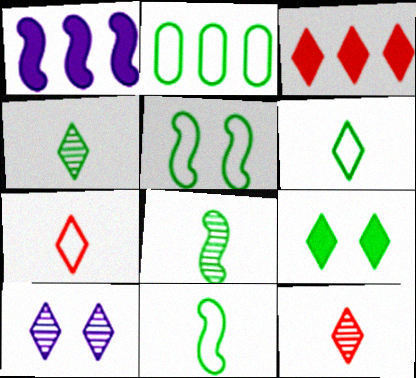[[2, 5, 6], 
[2, 8, 9], 
[3, 6, 10]]